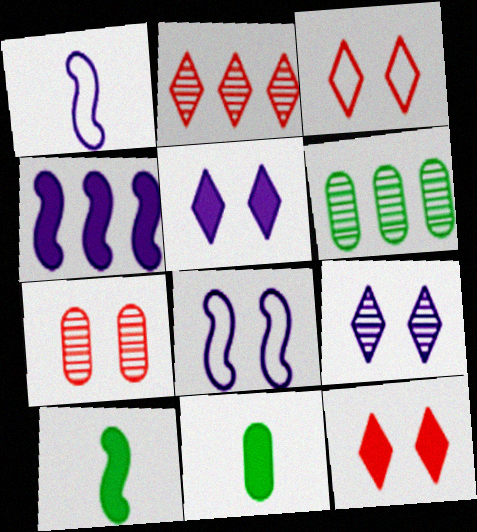[[1, 6, 12], 
[2, 8, 11], 
[4, 11, 12]]